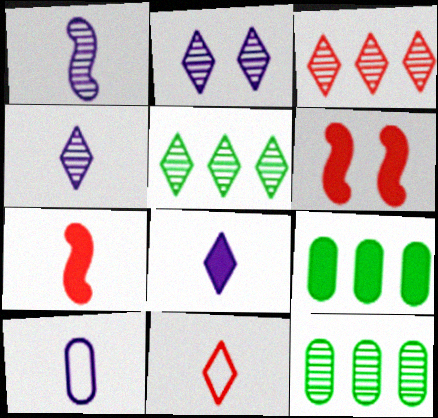[[1, 8, 10], 
[5, 6, 10], 
[6, 8, 9]]